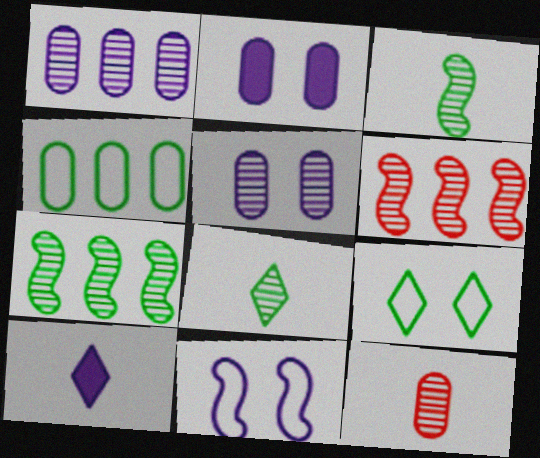[[1, 10, 11], 
[2, 4, 12], 
[5, 6, 8]]